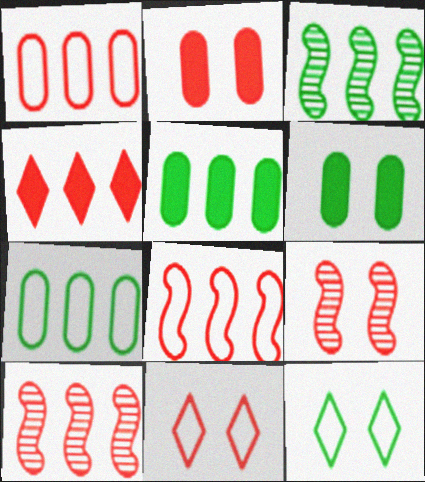[[1, 4, 10], 
[2, 9, 11]]